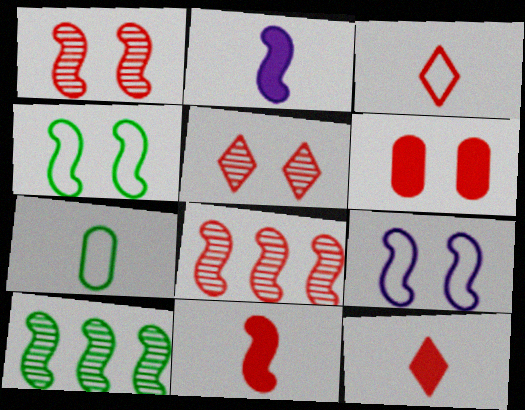[[2, 4, 8], 
[3, 6, 8], 
[9, 10, 11]]